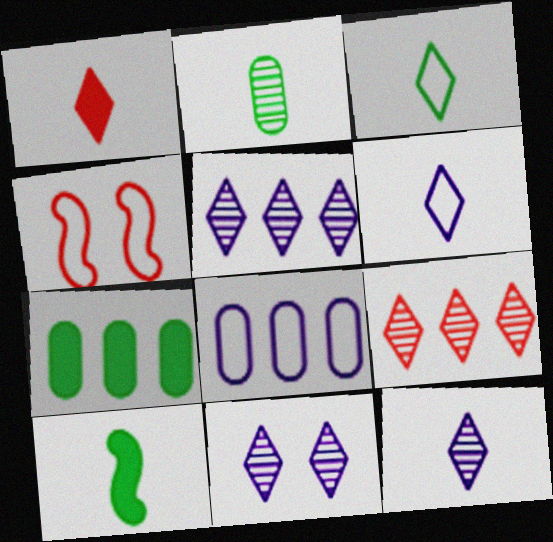[[1, 3, 12], 
[2, 3, 10], 
[3, 4, 8], 
[4, 7, 12], 
[5, 11, 12]]